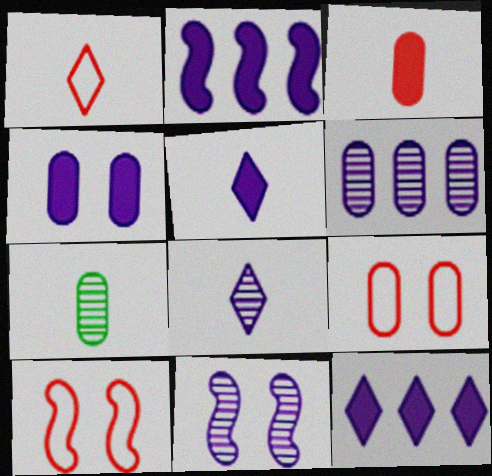[[2, 4, 5], 
[6, 8, 11], 
[7, 10, 12]]